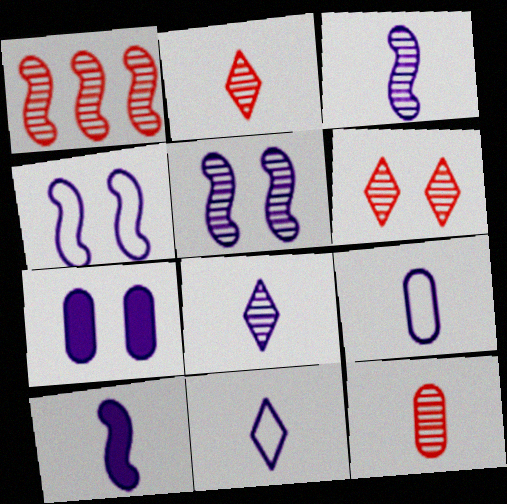[[1, 6, 12], 
[8, 9, 10]]